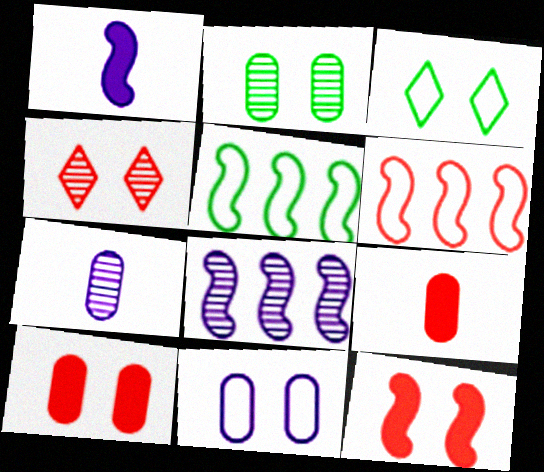[[2, 10, 11], 
[3, 8, 9], 
[4, 6, 9]]